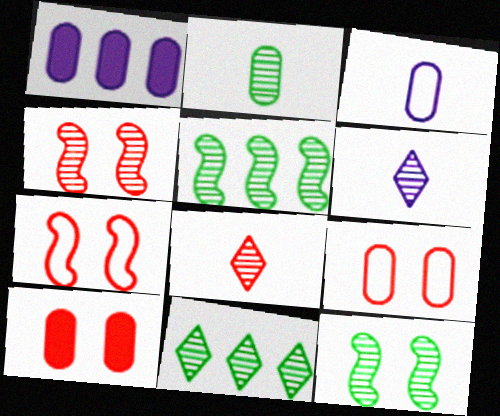[[1, 2, 9], 
[2, 11, 12]]